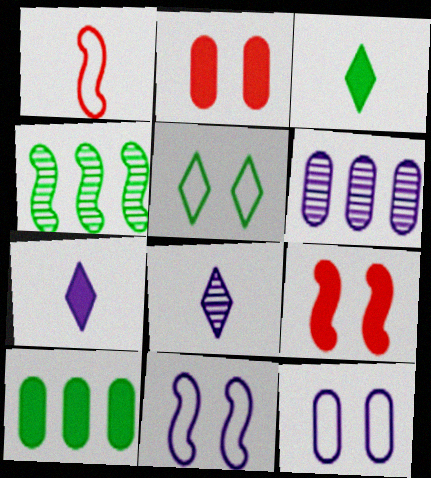[[6, 7, 11], 
[7, 9, 10]]